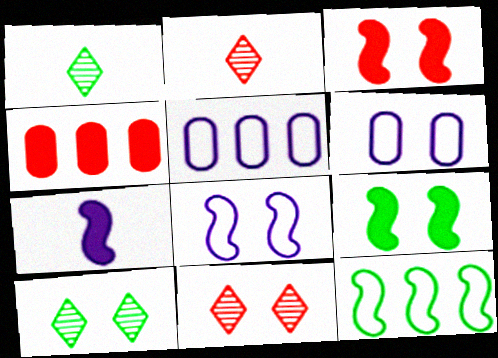[[1, 3, 5], 
[1, 4, 8], 
[2, 5, 9], 
[3, 6, 10], 
[6, 9, 11]]